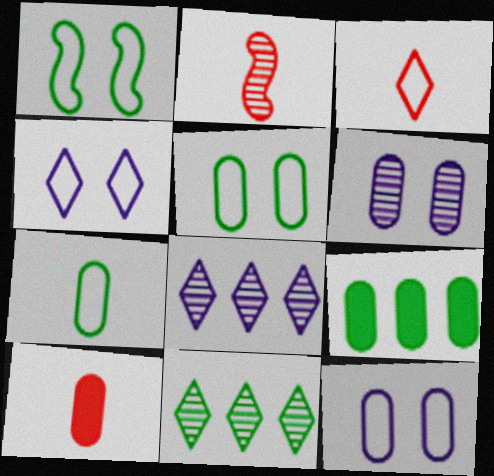[[1, 8, 10], 
[2, 3, 10], 
[2, 4, 9], 
[2, 6, 11]]